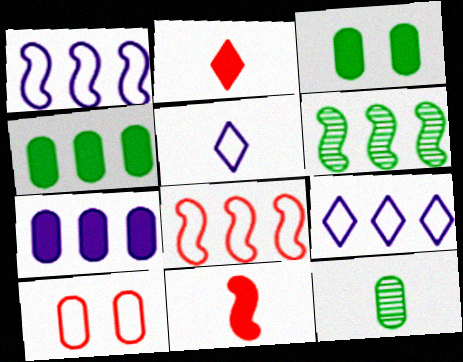[[5, 11, 12], 
[7, 10, 12]]